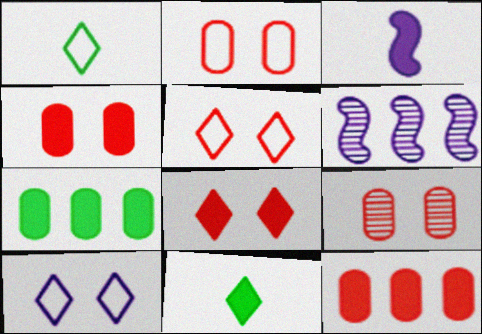[[1, 4, 6], 
[2, 4, 9], 
[2, 6, 11], 
[3, 7, 8]]